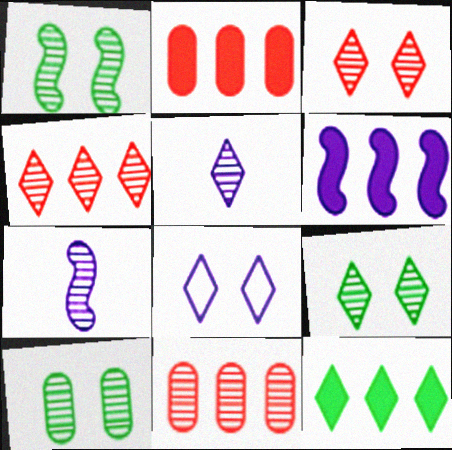[[1, 5, 11], 
[1, 9, 10], 
[2, 6, 12], 
[4, 5, 9], 
[4, 7, 10], 
[7, 9, 11]]